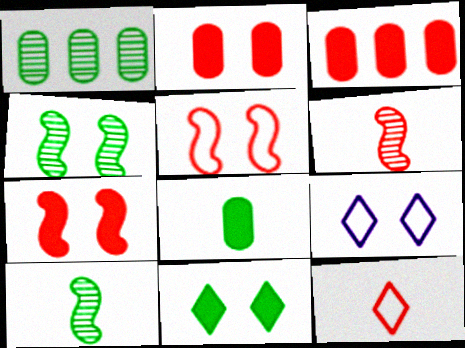[[2, 4, 9], 
[3, 9, 10]]